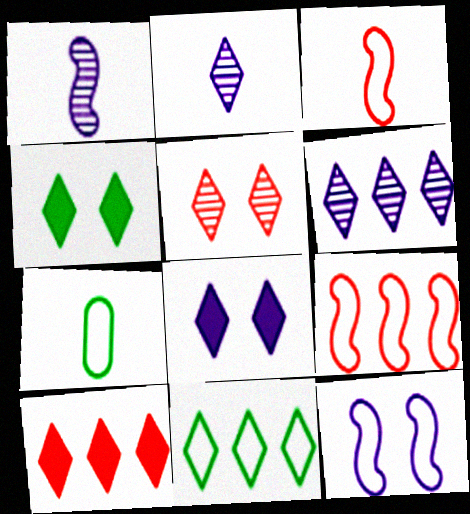[[6, 10, 11]]